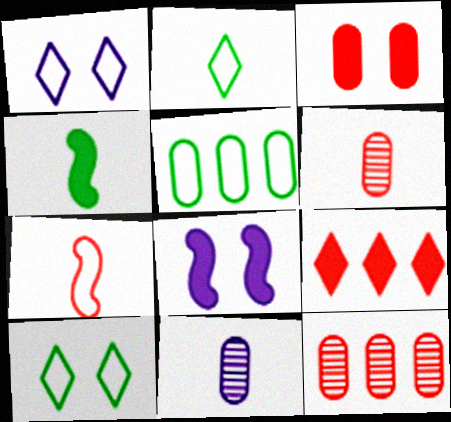[[1, 4, 12], 
[1, 5, 7], 
[2, 8, 12], 
[3, 5, 11]]